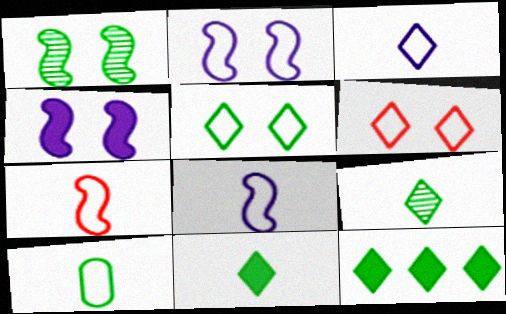[[1, 10, 12], 
[3, 7, 10], 
[5, 9, 12]]